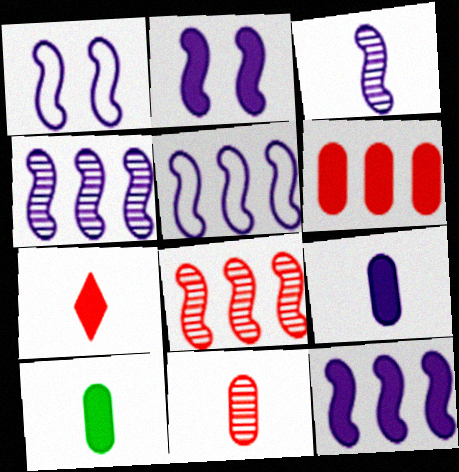[[1, 3, 12], 
[2, 3, 5], 
[4, 5, 12]]